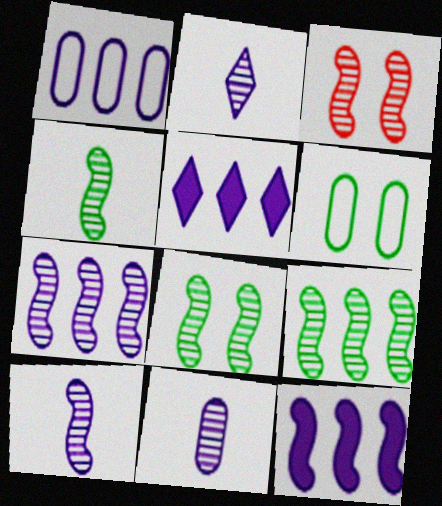[[1, 5, 7], 
[2, 10, 11], 
[3, 4, 7], 
[3, 9, 10], 
[4, 8, 9]]